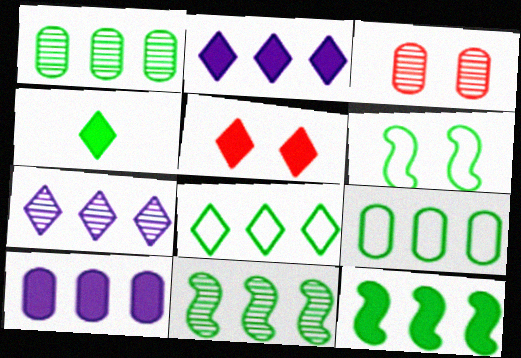[[1, 4, 6], 
[1, 8, 12], 
[2, 4, 5]]